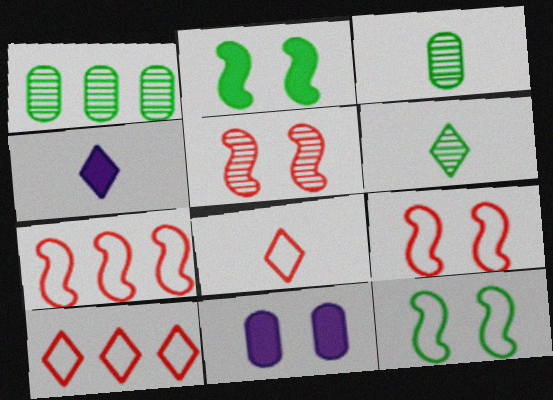[[1, 4, 9], 
[4, 6, 8], 
[6, 7, 11]]